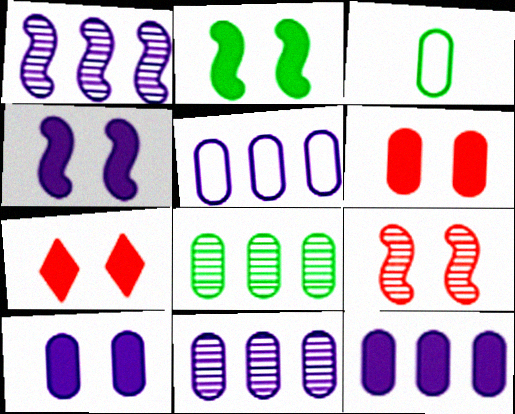[[1, 3, 7], 
[2, 7, 10], 
[3, 6, 11], 
[5, 11, 12]]